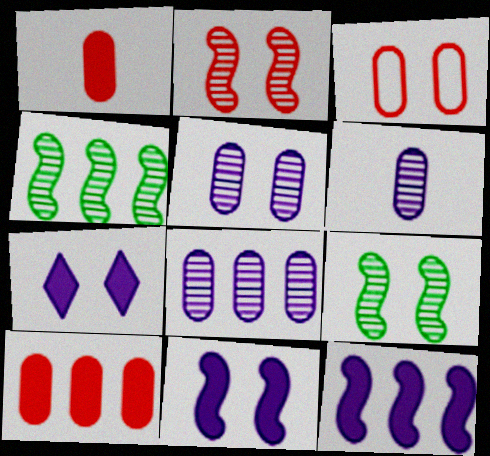[[3, 7, 9], 
[5, 6, 8]]